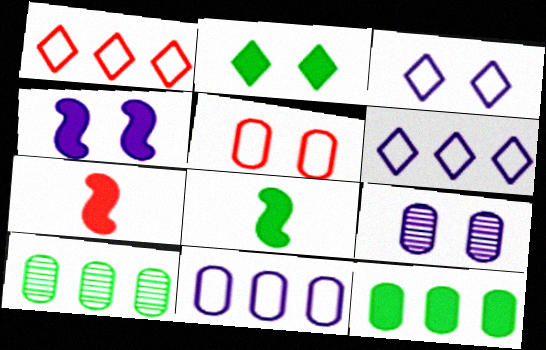[[1, 8, 9], 
[2, 8, 12], 
[3, 4, 9], 
[3, 7, 10]]